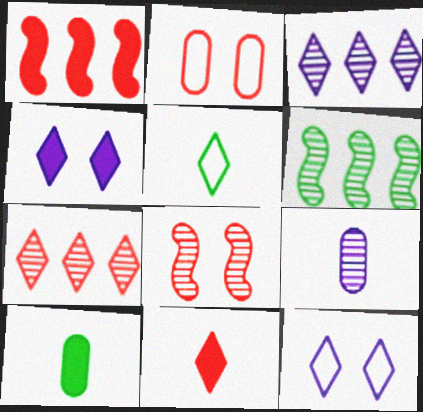[[1, 4, 10], 
[4, 5, 7]]